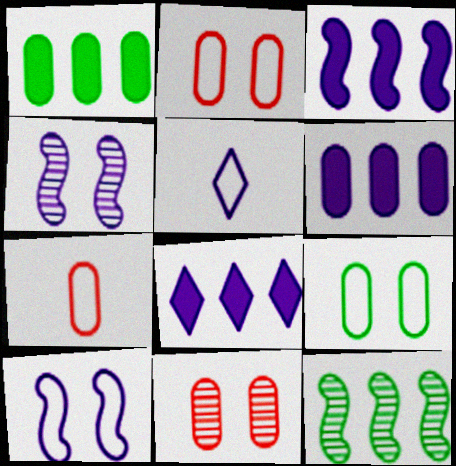[[3, 6, 8], 
[4, 5, 6]]